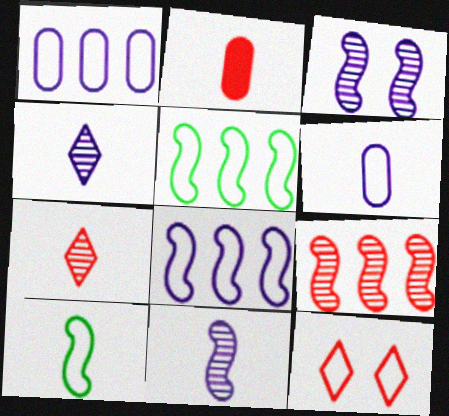[[1, 10, 12], 
[2, 4, 10], 
[2, 9, 12], 
[5, 6, 12]]